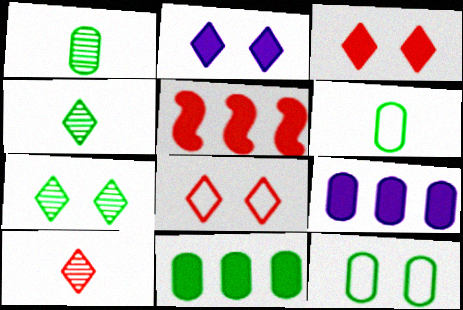[[1, 11, 12], 
[2, 7, 8]]